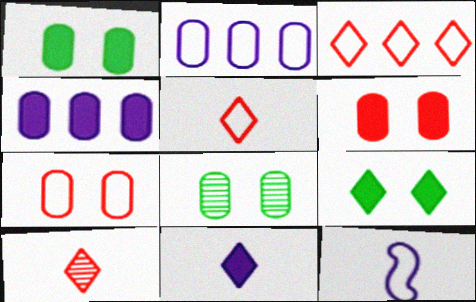[]